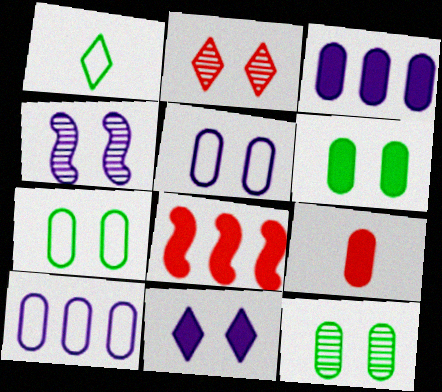[[2, 4, 12], 
[3, 6, 9], 
[4, 5, 11], 
[6, 7, 12], 
[9, 10, 12]]